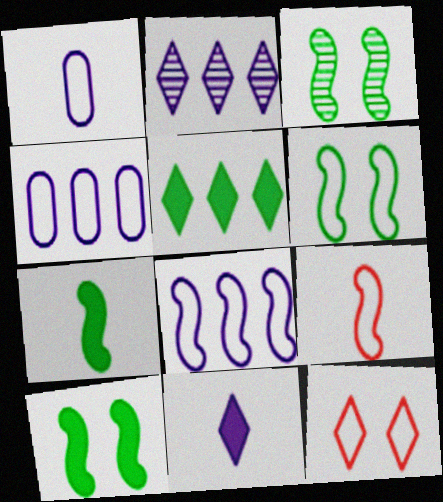[[3, 6, 10], 
[6, 8, 9]]